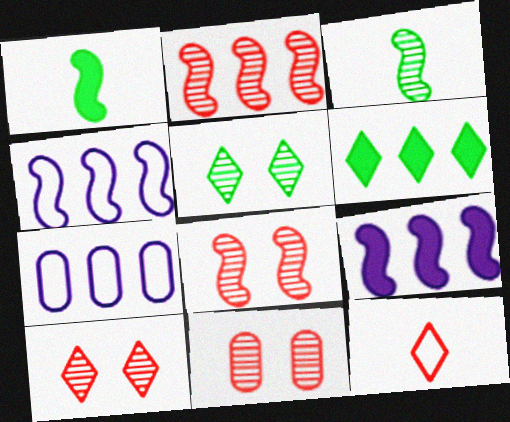[[1, 4, 8], 
[1, 7, 10], 
[2, 6, 7], 
[8, 10, 11]]